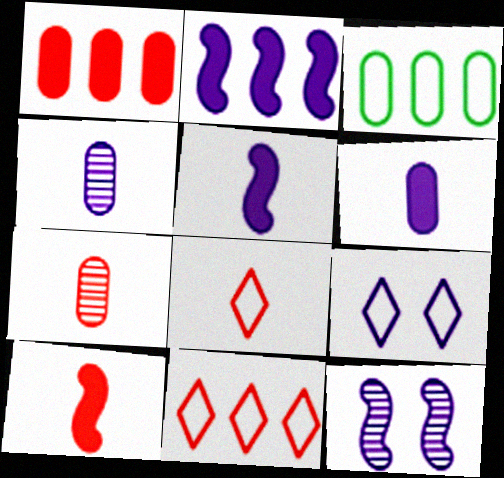[[2, 4, 9], 
[7, 8, 10]]